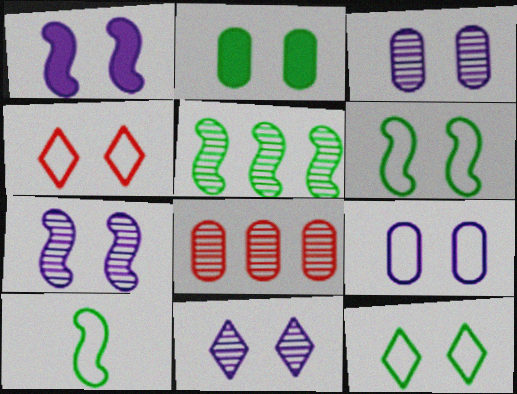[[1, 9, 11], 
[2, 4, 7], 
[3, 7, 11], 
[4, 6, 9]]